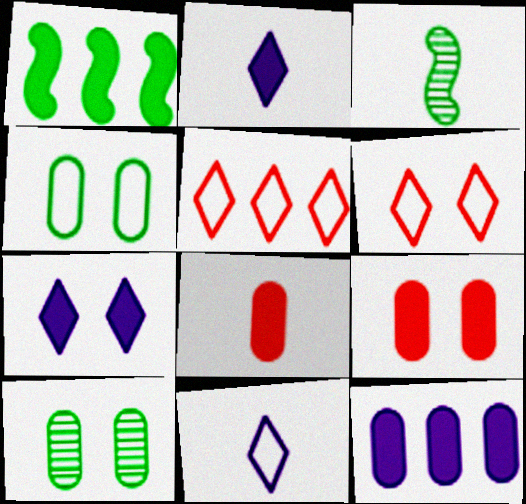[[1, 2, 9], 
[1, 7, 8], 
[3, 6, 12], 
[3, 8, 11]]